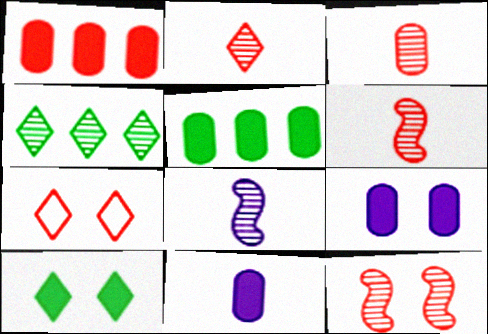[[1, 6, 7], 
[2, 3, 6], 
[5, 7, 8]]